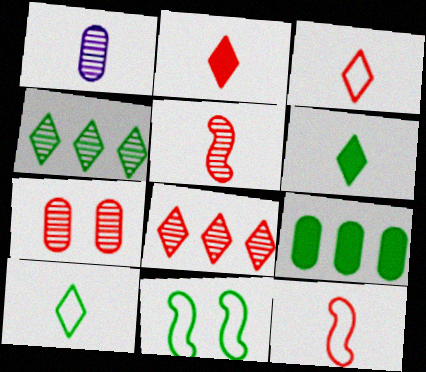[[1, 6, 12], 
[5, 7, 8]]